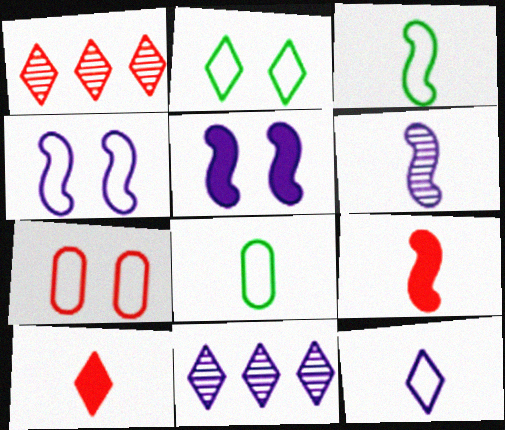[[1, 5, 8], 
[1, 7, 9], 
[2, 4, 7], 
[2, 10, 11], 
[3, 6, 9], 
[6, 8, 10]]